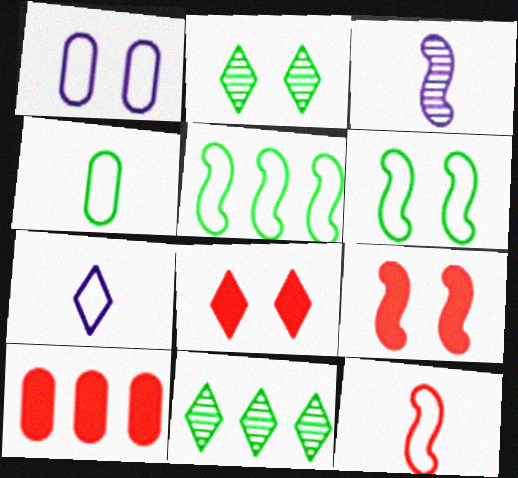[[1, 2, 9], 
[3, 5, 9], 
[4, 7, 12], 
[7, 8, 11]]